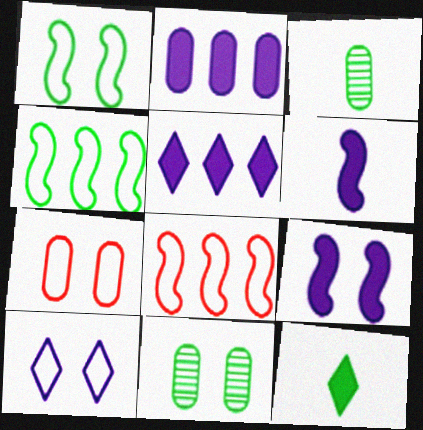[[1, 7, 10], 
[2, 3, 7], 
[4, 11, 12]]